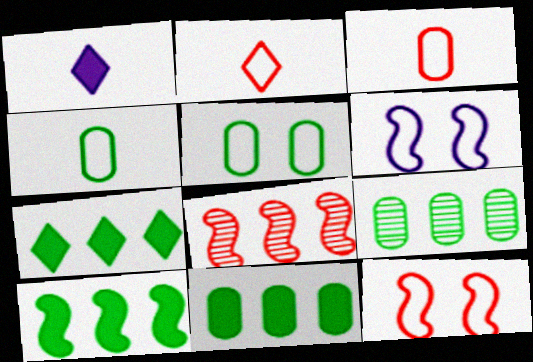[[1, 5, 8], 
[1, 9, 12], 
[7, 10, 11]]